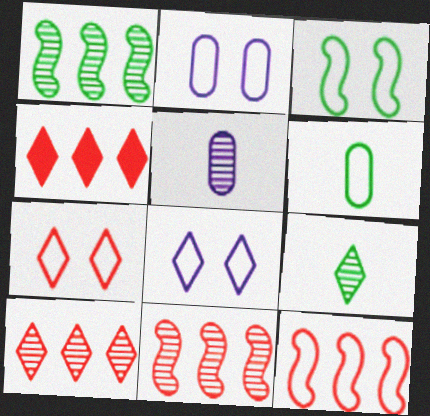[[2, 3, 7], 
[3, 4, 5], 
[4, 8, 9], 
[6, 8, 12]]